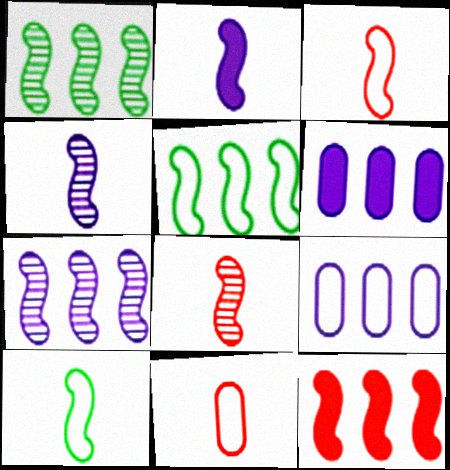[[2, 8, 10], 
[5, 7, 12]]